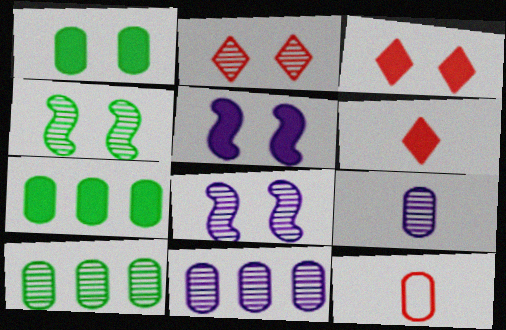[[1, 3, 5], 
[1, 11, 12], 
[5, 6, 7]]